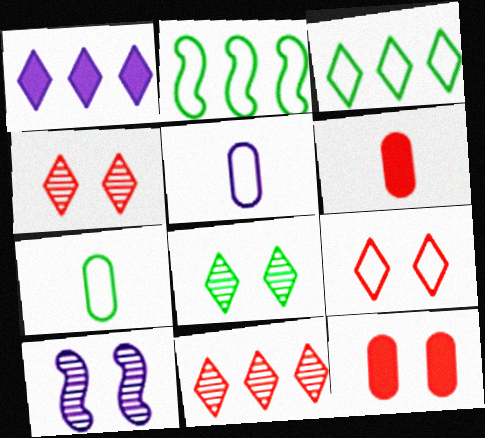[[1, 3, 11], 
[1, 5, 10], 
[2, 5, 9], 
[3, 6, 10]]